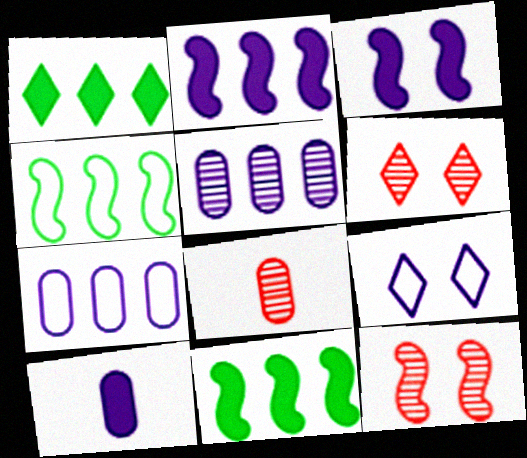[[4, 6, 10], 
[8, 9, 11]]